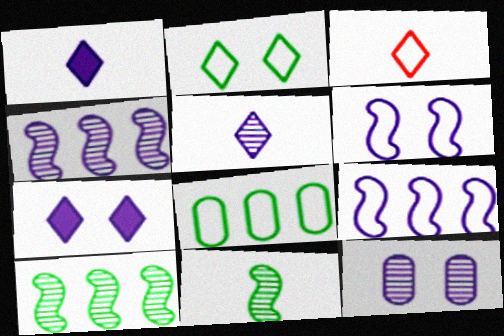[[1, 9, 12], 
[3, 6, 8], 
[4, 5, 12], 
[6, 7, 12]]